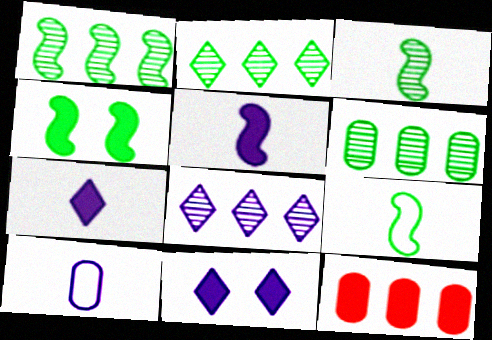[[1, 2, 6], 
[1, 4, 9], 
[4, 7, 12]]